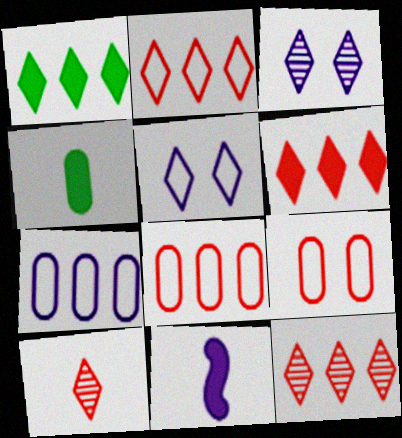[[1, 5, 10], 
[2, 6, 12], 
[3, 7, 11]]